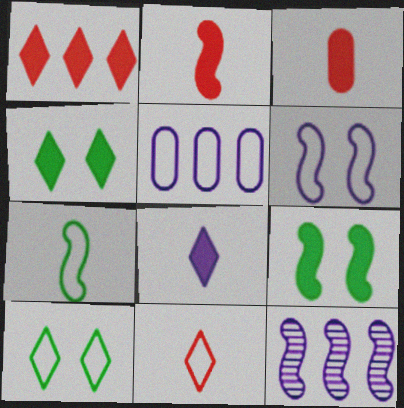[[1, 4, 8], 
[3, 10, 12]]